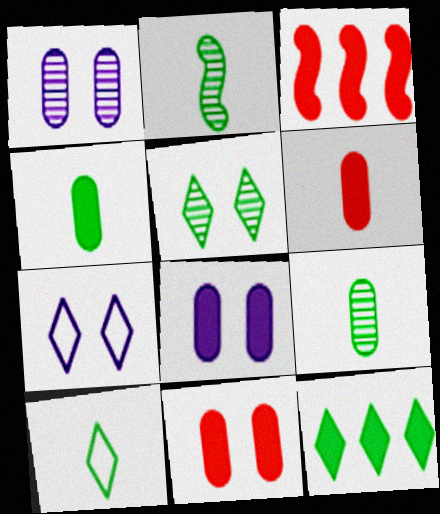[[1, 3, 10], 
[2, 4, 10], 
[3, 7, 9], 
[5, 10, 12]]